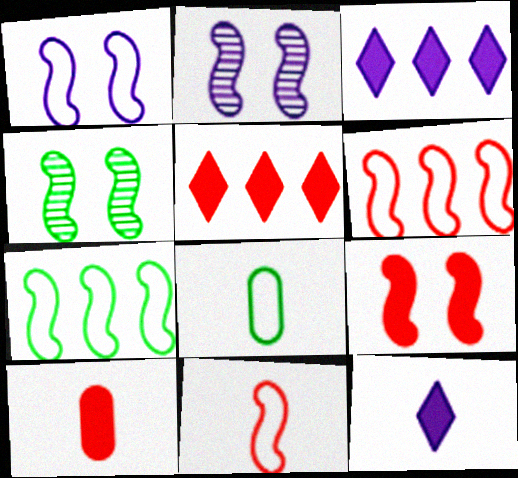[[1, 4, 9], 
[1, 7, 11], 
[2, 5, 8], 
[5, 9, 10]]